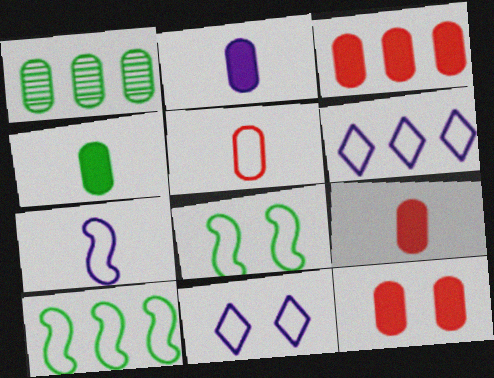[[2, 4, 9], 
[3, 9, 12], 
[5, 6, 8], 
[5, 10, 11]]